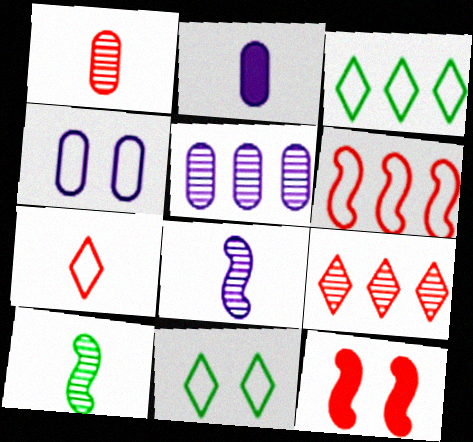[[2, 4, 5], 
[2, 7, 10]]